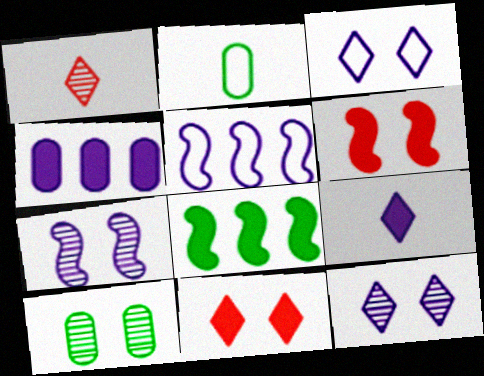[[3, 6, 10]]